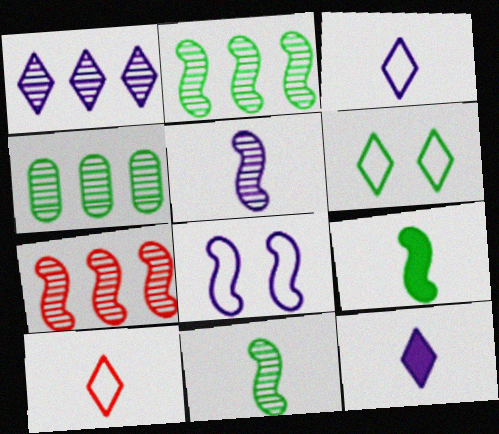[[1, 4, 7], 
[4, 6, 9], 
[7, 8, 9]]